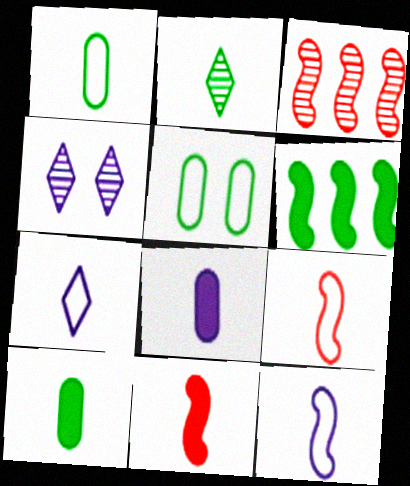[[1, 7, 9], 
[2, 5, 6], 
[2, 8, 9]]